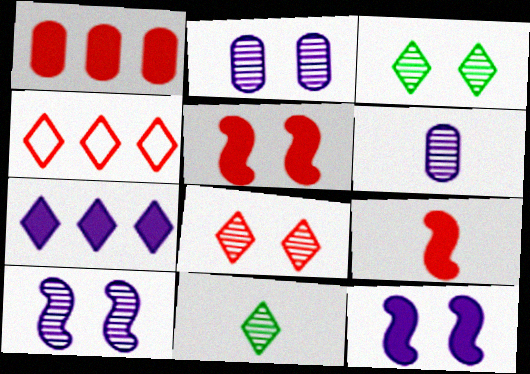[]